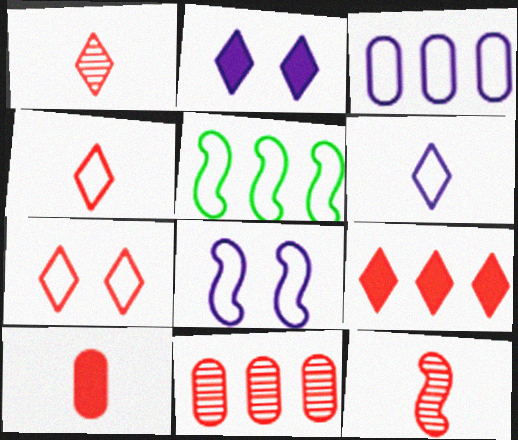[[1, 7, 9], 
[3, 6, 8], 
[4, 10, 12]]